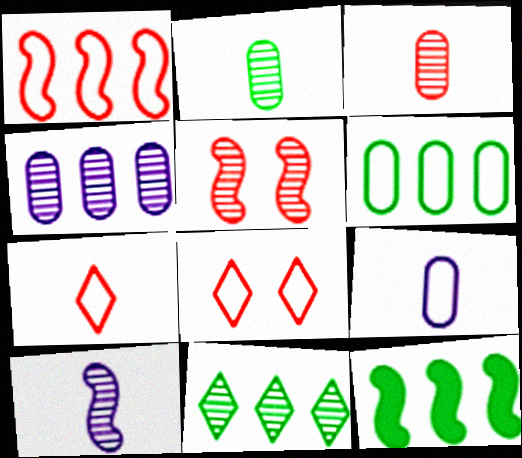[[6, 11, 12]]